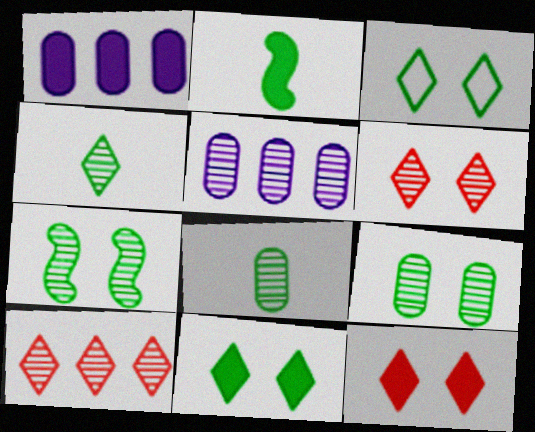[[1, 2, 12]]